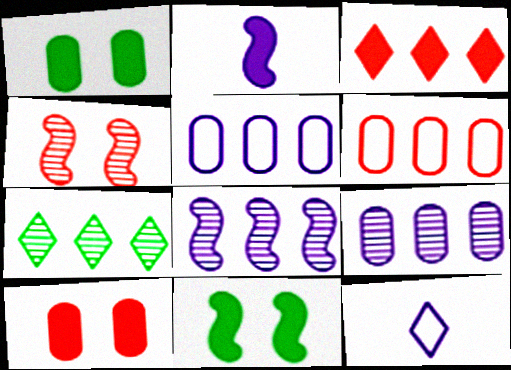[[1, 2, 3]]